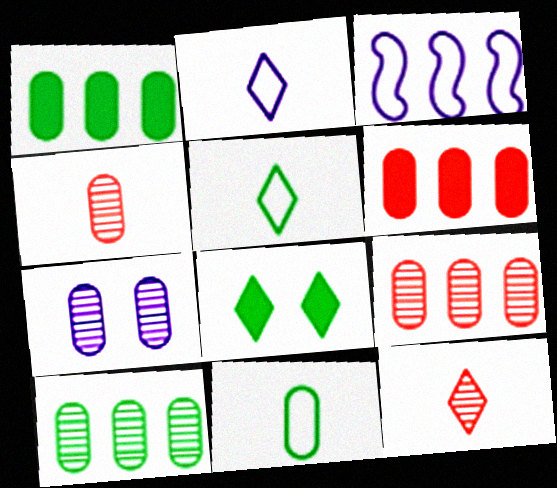[[3, 4, 8], 
[4, 7, 10], 
[6, 7, 11]]